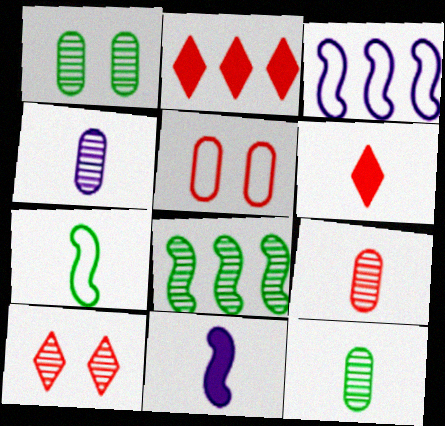[[1, 3, 6], 
[4, 6, 7], 
[4, 8, 10], 
[4, 9, 12]]